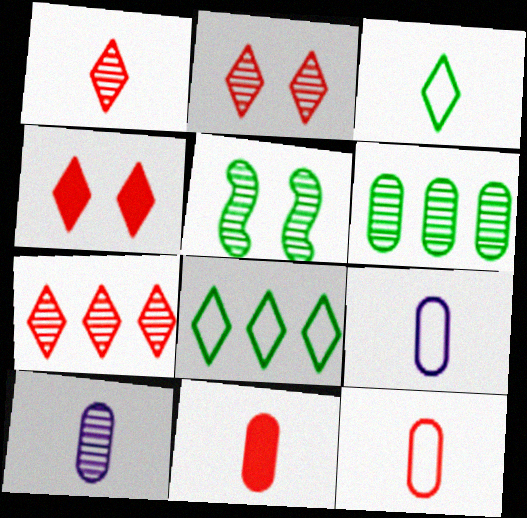[[1, 2, 7], 
[5, 7, 10]]